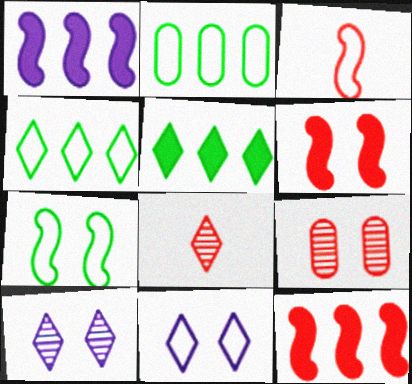[[2, 3, 11], 
[5, 8, 11]]